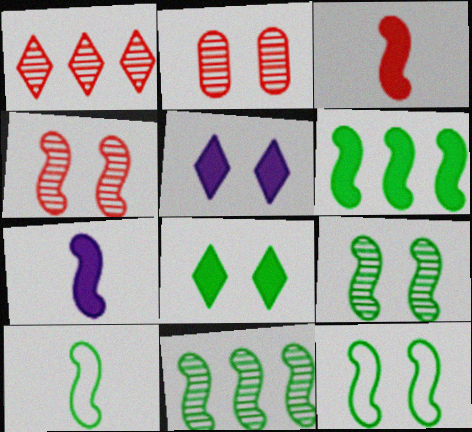[[2, 5, 12], 
[6, 9, 10]]